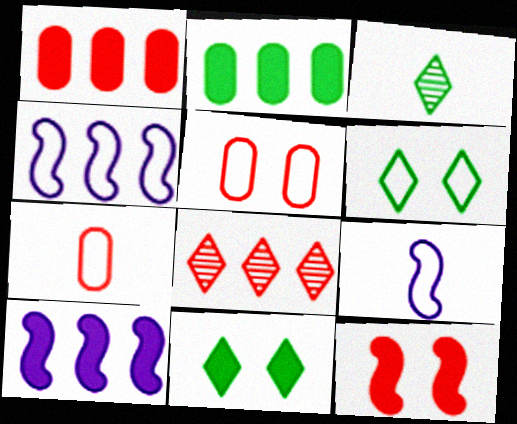[[2, 4, 8], 
[3, 5, 10], 
[4, 6, 7], 
[7, 8, 12]]